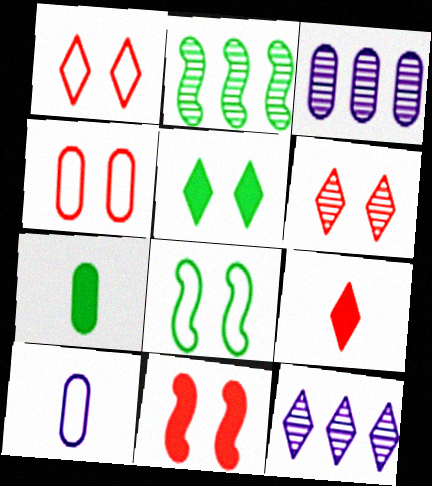[[3, 4, 7], 
[3, 8, 9], 
[4, 6, 11]]